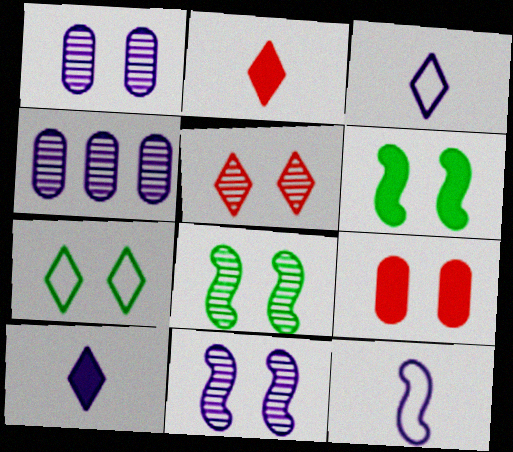[[1, 5, 8], 
[7, 9, 11]]